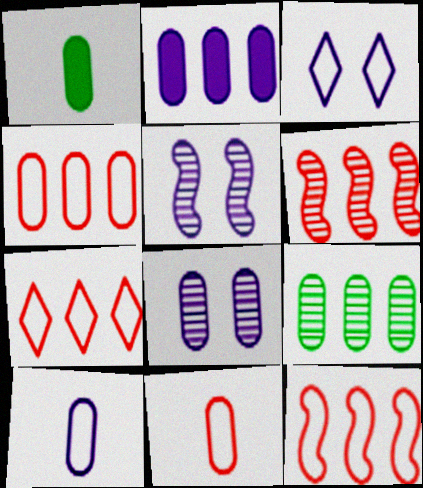[[1, 3, 6], 
[1, 4, 8], 
[1, 5, 7], 
[2, 4, 9], 
[2, 8, 10], 
[4, 7, 12]]